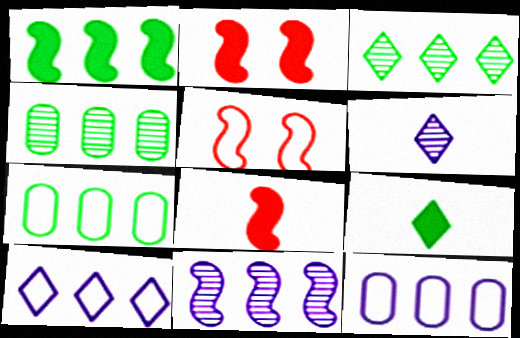[[1, 3, 7], 
[2, 6, 7]]